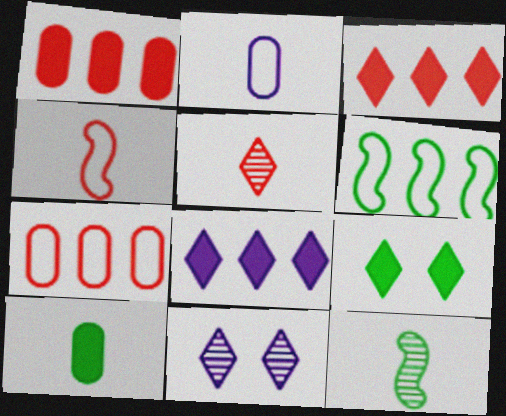[]